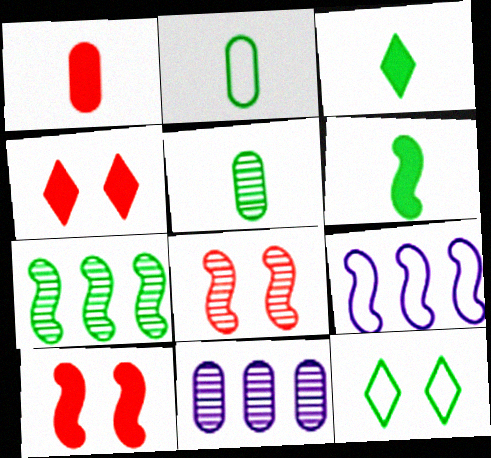[[4, 5, 9], 
[6, 8, 9]]